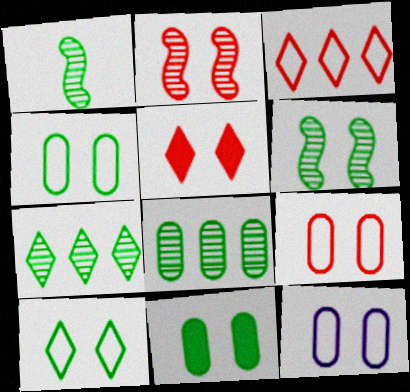[[2, 5, 9], 
[4, 9, 12], 
[5, 6, 12], 
[6, 10, 11]]